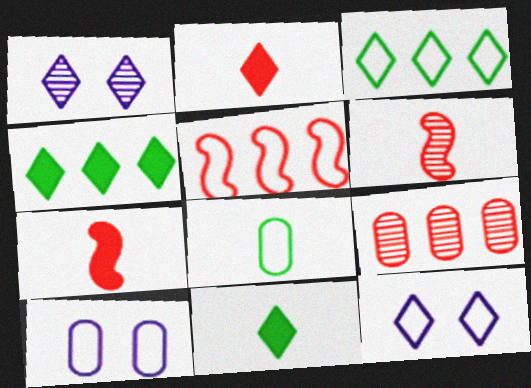[[1, 2, 3], 
[4, 6, 10], 
[5, 8, 12]]